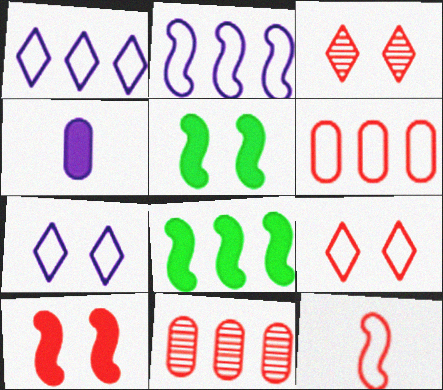[[1, 8, 11], 
[6, 9, 12]]